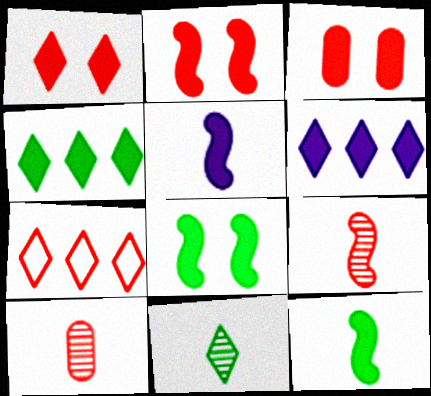[[1, 2, 3], 
[2, 7, 10], 
[3, 4, 5], 
[3, 6, 12], 
[3, 7, 9]]